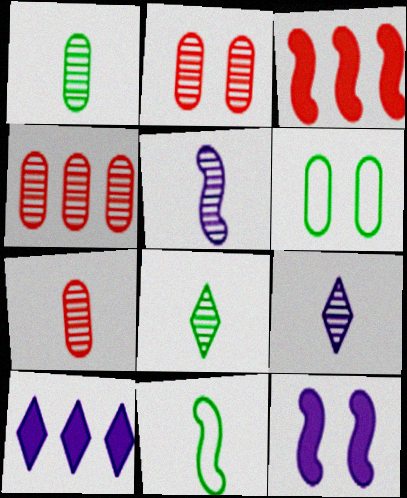[[2, 4, 7], 
[2, 10, 11], 
[3, 6, 9], 
[5, 7, 8]]